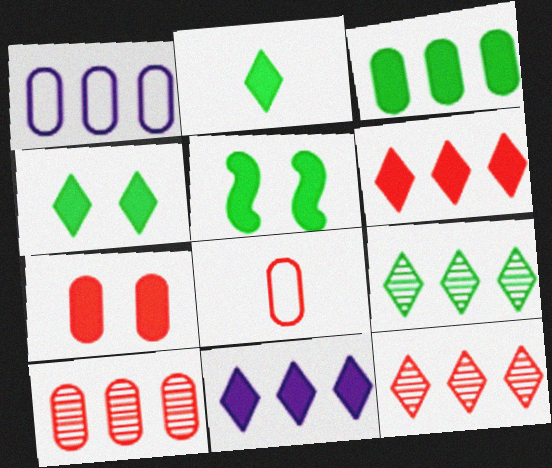[[1, 3, 10], 
[2, 3, 5], 
[7, 8, 10]]